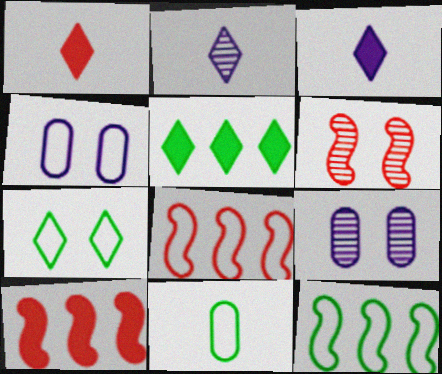[[1, 9, 12], 
[7, 11, 12]]